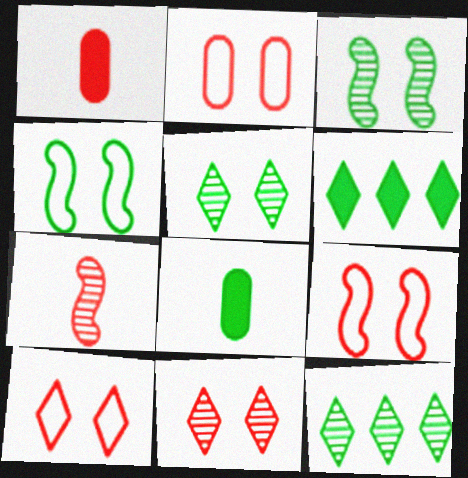[[2, 9, 10], 
[4, 8, 12]]